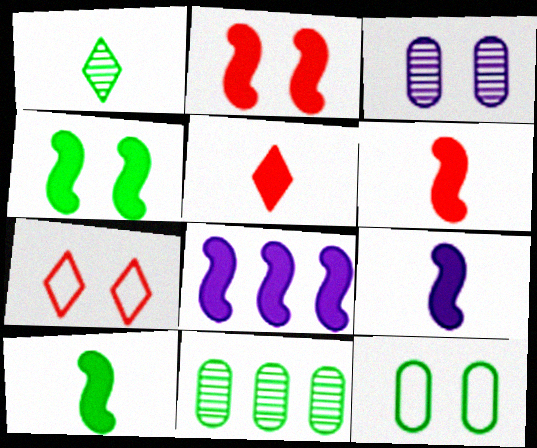[[2, 8, 10], 
[3, 4, 7], 
[4, 6, 8], 
[6, 9, 10], 
[7, 9, 11]]